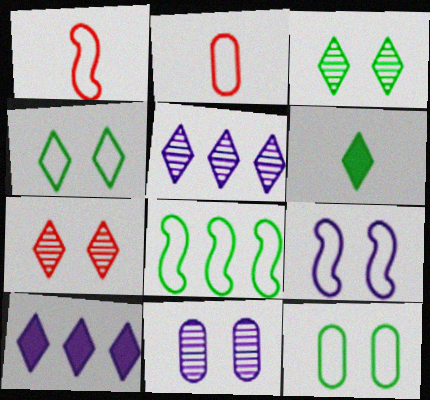[[1, 8, 9]]